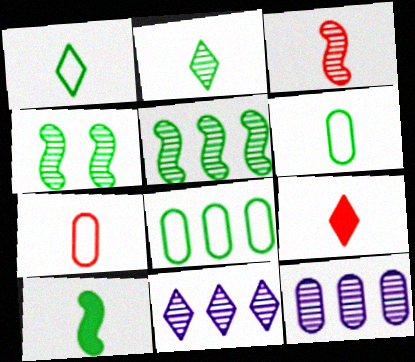[[2, 6, 10], 
[3, 7, 9]]